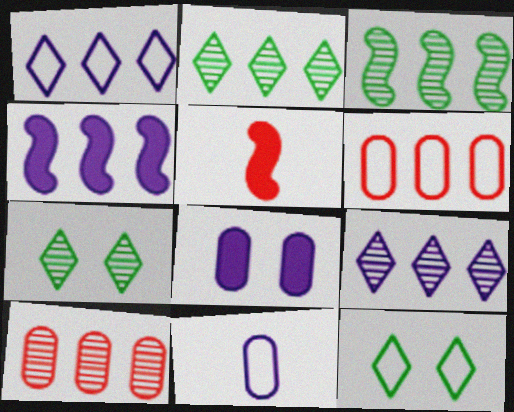[[2, 4, 6], 
[3, 9, 10]]